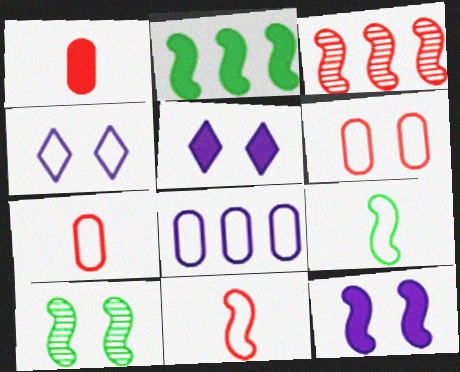[[1, 2, 5], 
[2, 9, 10], 
[3, 9, 12], 
[5, 6, 10]]